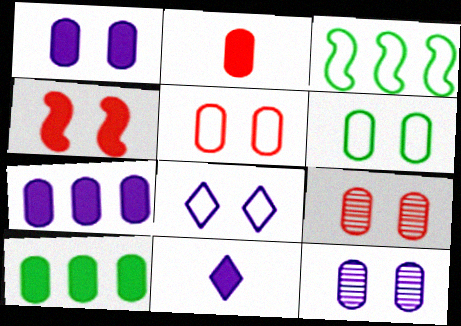[[1, 2, 10], 
[1, 6, 9], 
[3, 9, 11], 
[4, 10, 11]]